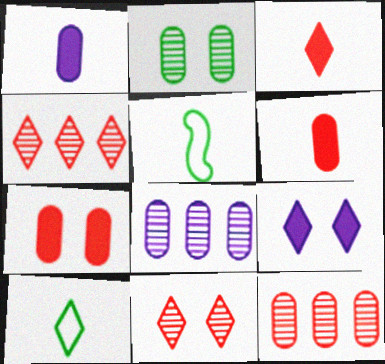[[4, 9, 10], 
[5, 9, 12]]